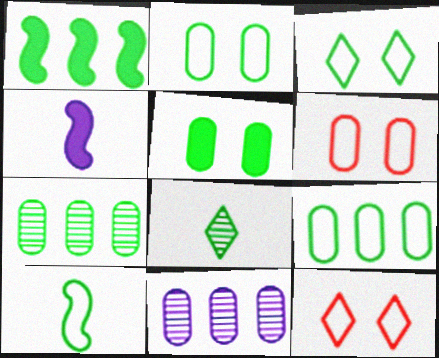[[1, 2, 8], 
[3, 9, 10], 
[4, 7, 12]]